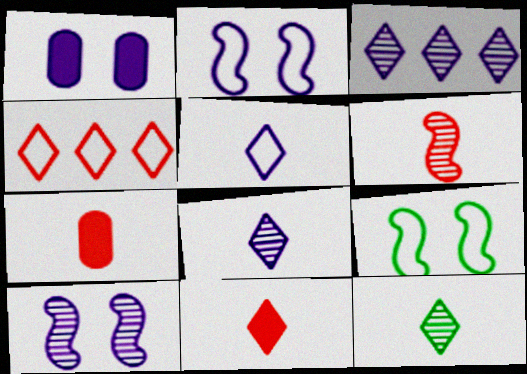[[3, 7, 9], 
[5, 11, 12]]